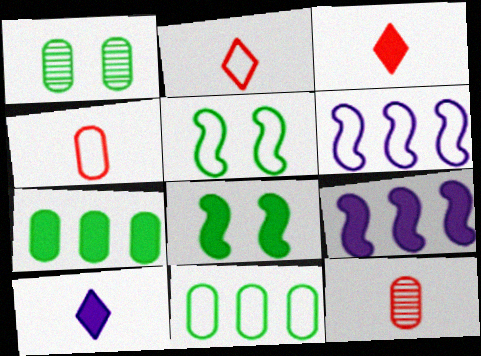[[1, 2, 9], 
[1, 3, 6]]